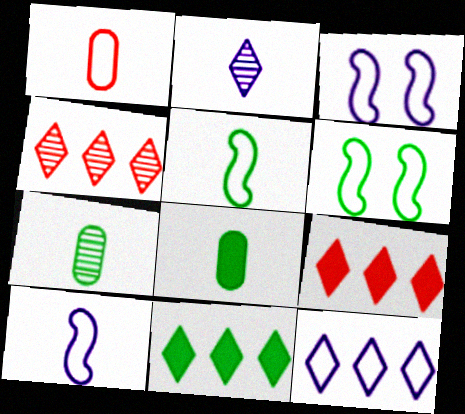[[1, 6, 12], 
[3, 4, 8], 
[3, 7, 9], 
[4, 11, 12], 
[6, 7, 11]]